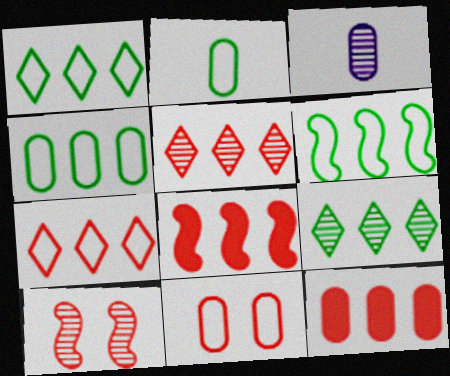[[1, 4, 6], 
[3, 9, 10]]